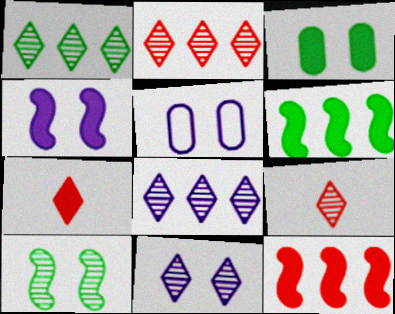[[1, 2, 8], 
[1, 9, 11], 
[4, 5, 11], 
[5, 6, 9]]